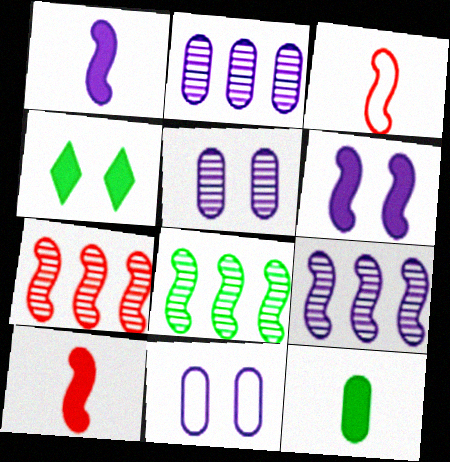[[2, 3, 4], 
[3, 6, 8], 
[7, 8, 9]]